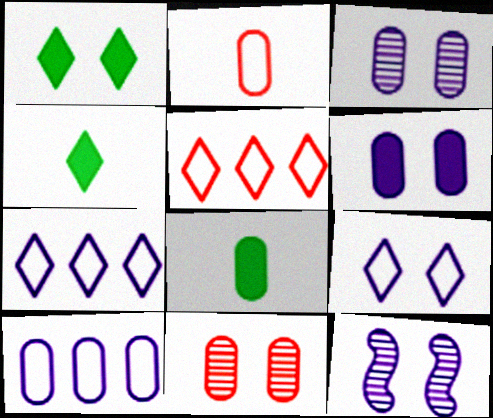[[5, 8, 12], 
[6, 9, 12], 
[8, 10, 11]]